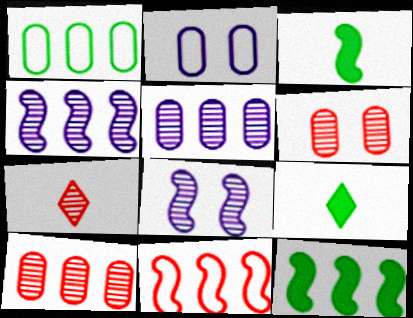[[2, 7, 12], 
[3, 8, 11], 
[4, 11, 12]]